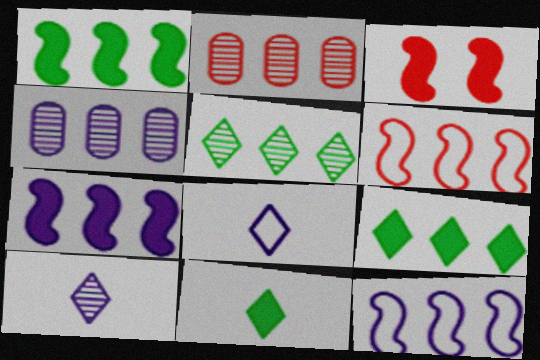[[2, 9, 12], 
[4, 6, 9]]